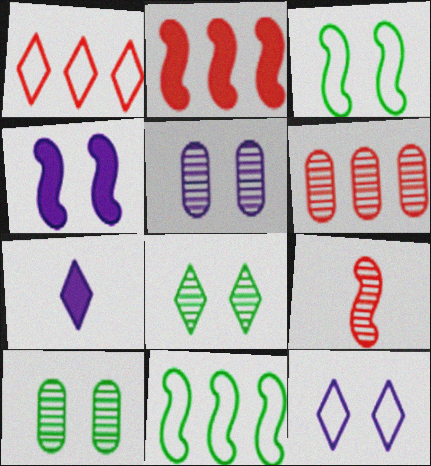[[1, 2, 6], 
[1, 7, 8], 
[3, 6, 7], 
[4, 5, 12], 
[4, 9, 11]]